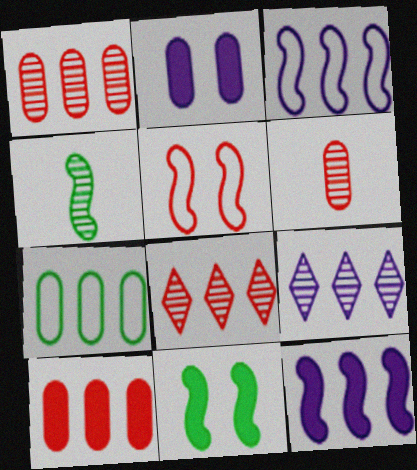[[2, 6, 7], 
[4, 5, 12], 
[7, 8, 12]]